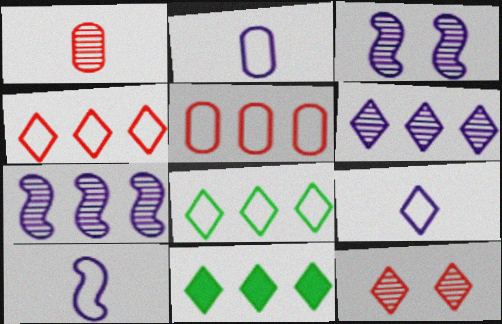[[2, 9, 10], 
[4, 6, 11], 
[5, 7, 11], 
[9, 11, 12]]